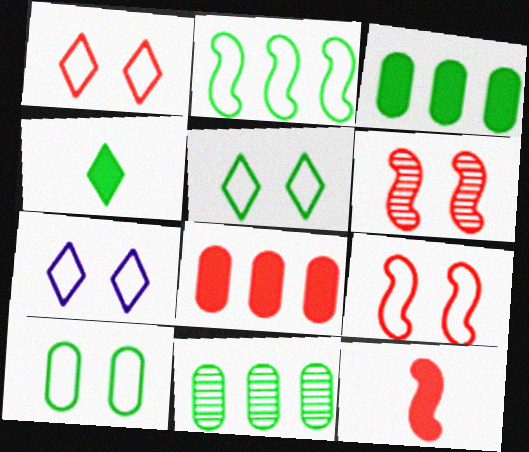[[1, 5, 7], 
[7, 9, 10], 
[7, 11, 12]]